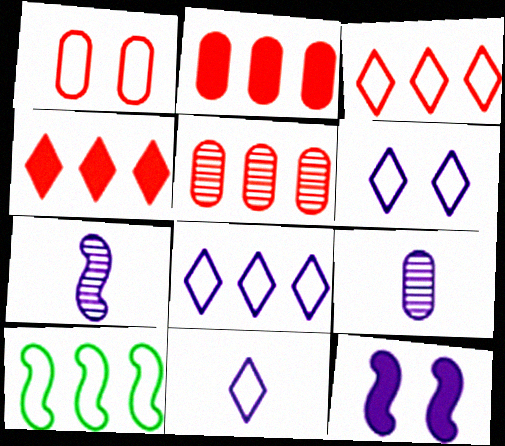[[1, 10, 11], 
[6, 8, 11], 
[8, 9, 12]]